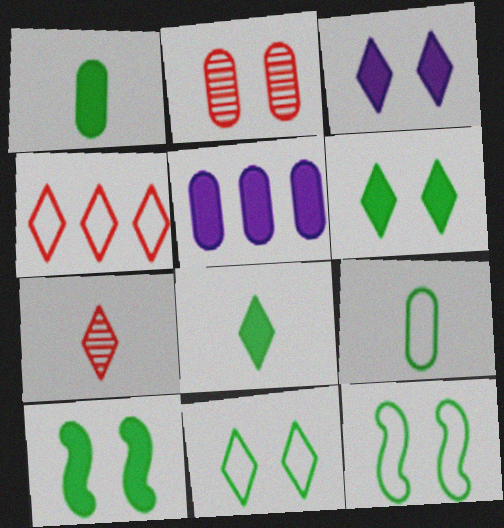[[2, 3, 12], 
[2, 5, 9], 
[5, 7, 12]]